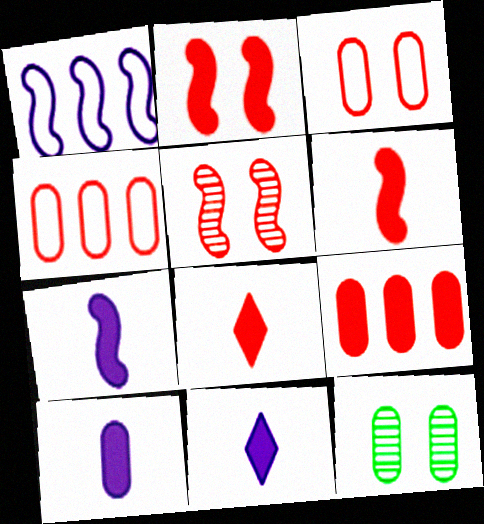[[1, 8, 12], 
[2, 8, 9], 
[4, 5, 8], 
[4, 10, 12], 
[7, 10, 11]]